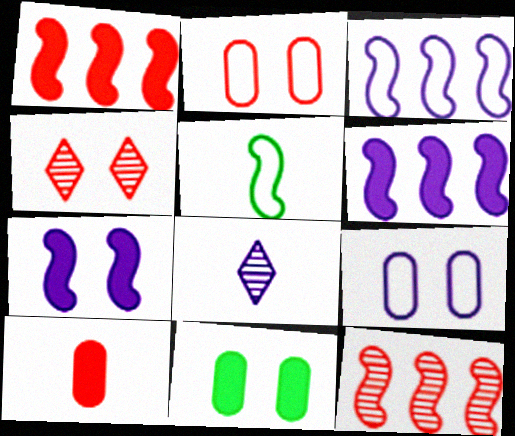[[5, 7, 12], 
[5, 8, 10], 
[6, 8, 9]]